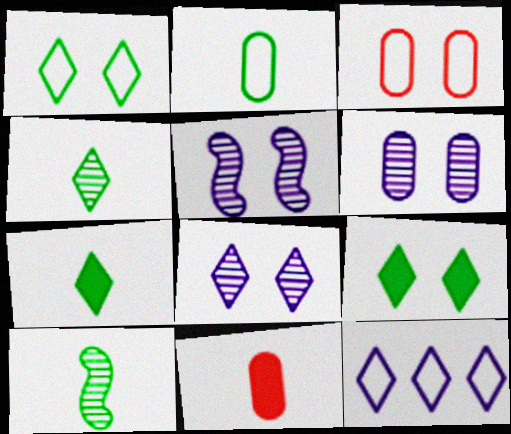[[2, 7, 10], 
[3, 5, 9], 
[5, 6, 8]]